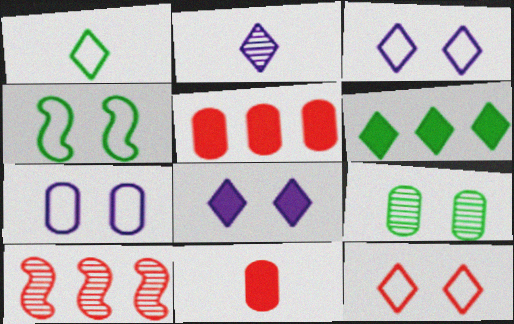[[2, 4, 5], 
[2, 6, 12], 
[2, 9, 10], 
[4, 7, 12], 
[10, 11, 12]]